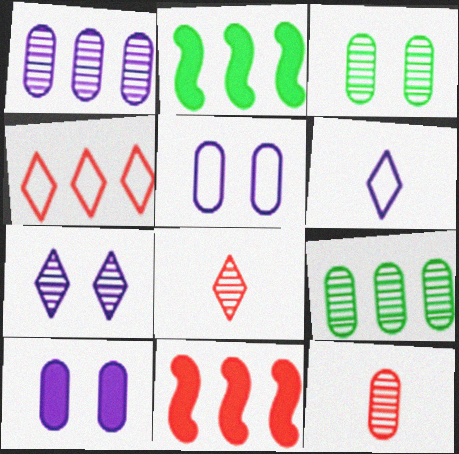[[1, 2, 4], 
[1, 3, 12], 
[2, 5, 8], 
[3, 6, 11]]